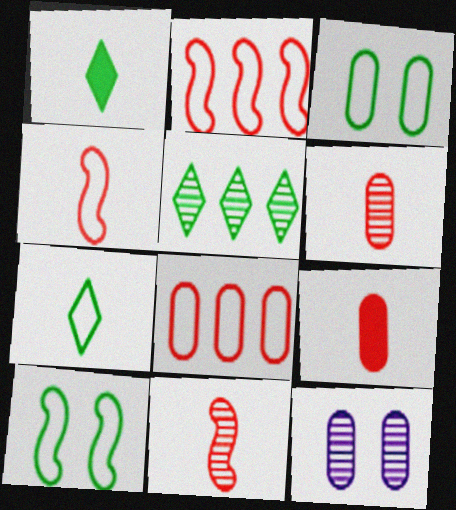[[1, 2, 12], 
[5, 11, 12]]